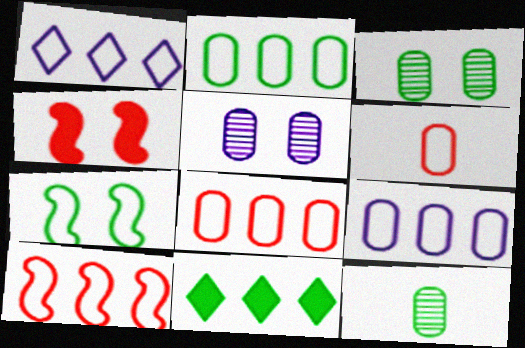[[1, 2, 10], 
[1, 4, 12], 
[1, 6, 7], 
[2, 8, 9], 
[7, 11, 12]]